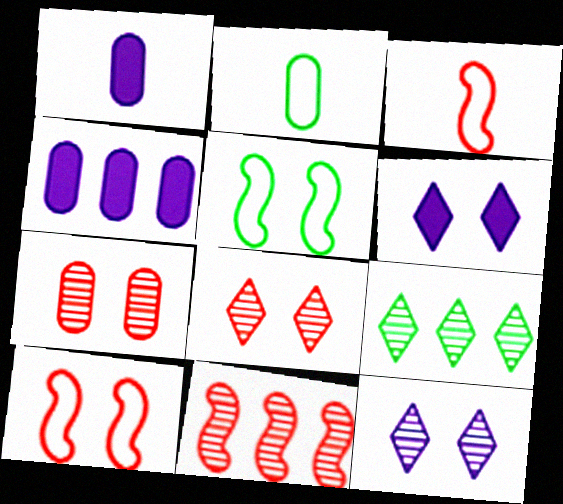[[1, 9, 10], 
[2, 4, 7], 
[2, 6, 11], 
[5, 6, 7]]